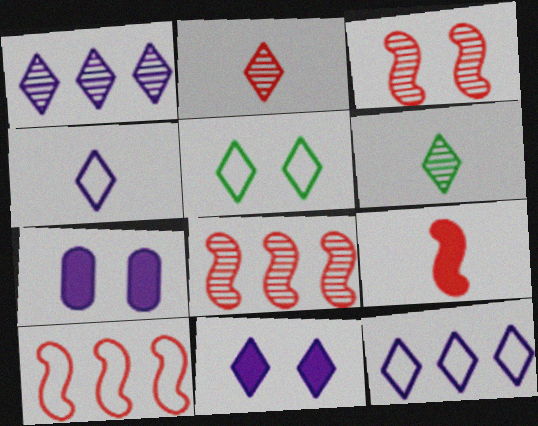[[1, 4, 11], 
[3, 5, 7], 
[3, 9, 10], 
[6, 7, 10]]